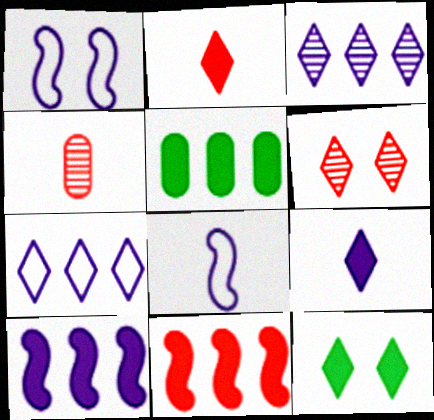[[5, 6, 8]]